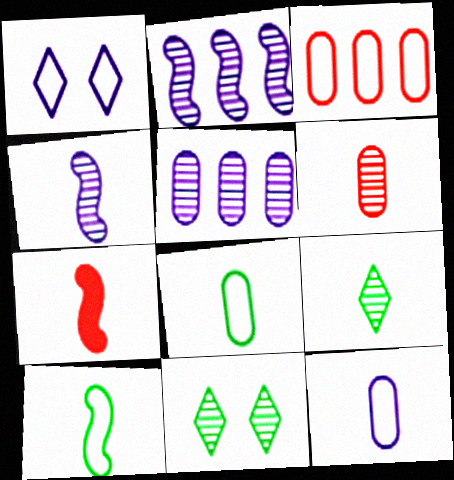[[1, 3, 10], 
[2, 6, 11], 
[4, 6, 9], 
[4, 7, 10], 
[7, 9, 12]]